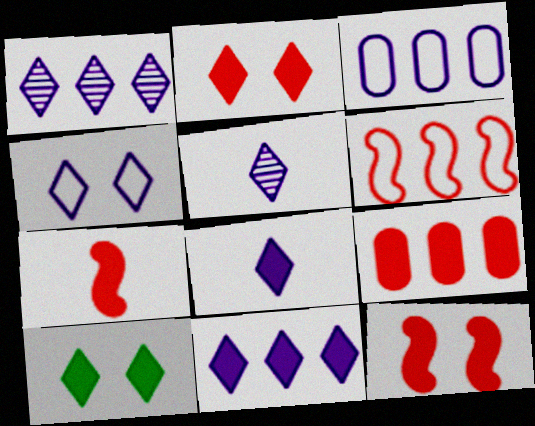[[1, 4, 8], 
[2, 7, 9], 
[4, 5, 11]]